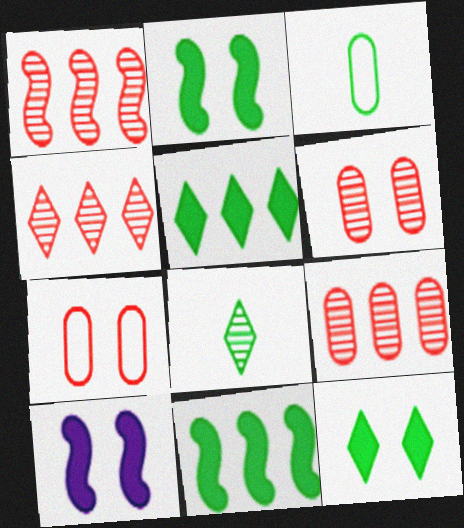[[1, 4, 9], 
[3, 4, 10]]